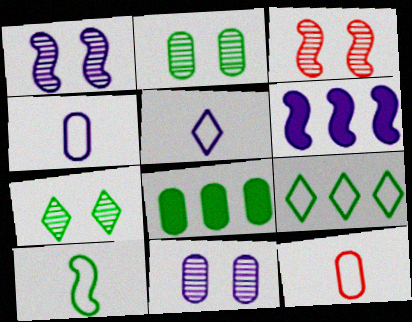[[3, 5, 8], 
[3, 6, 10], 
[3, 7, 11], 
[5, 6, 11], 
[5, 10, 12], 
[6, 7, 12], 
[7, 8, 10], 
[8, 11, 12]]